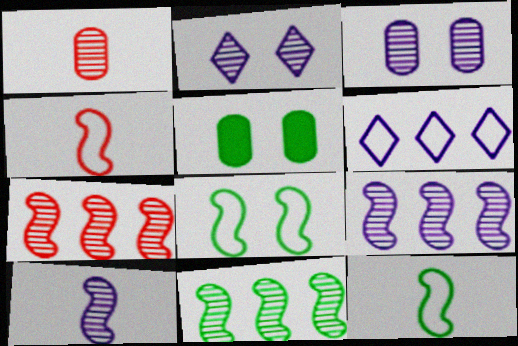[[1, 2, 11], 
[7, 9, 11]]